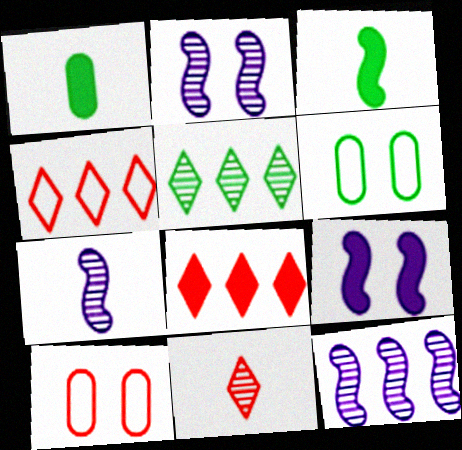[[1, 2, 4], 
[1, 8, 9], 
[2, 7, 12], 
[3, 5, 6], 
[6, 7, 8]]